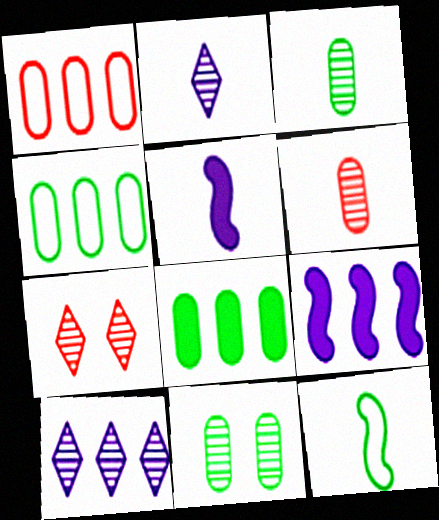[[4, 5, 7]]